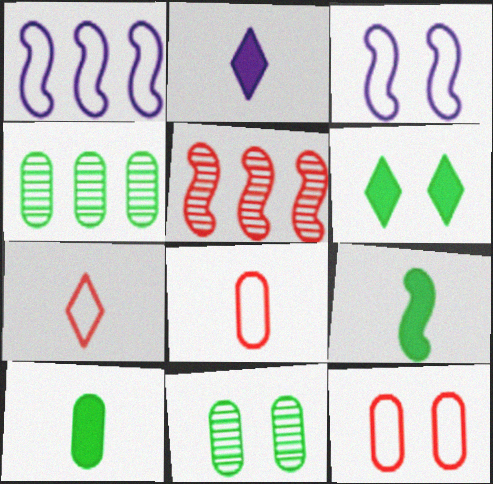[[3, 5, 9]]